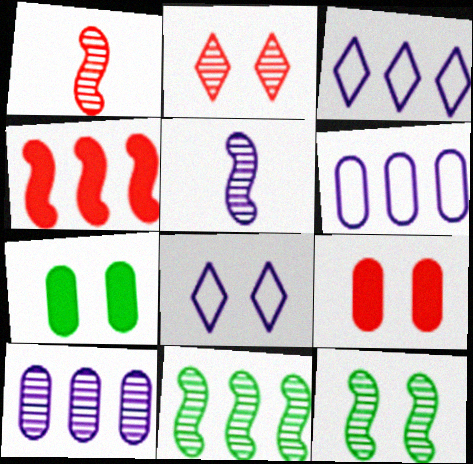[[1, 3, 7], 
[8, 9, 12]]